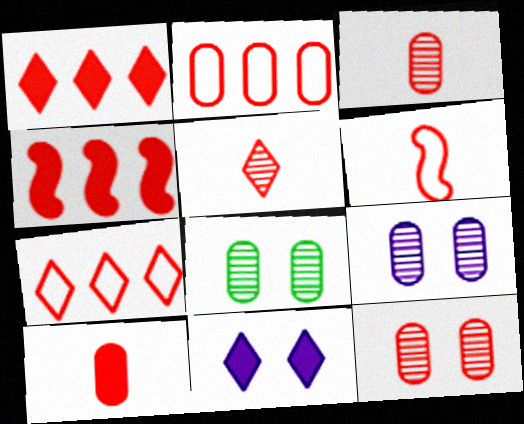[[1, 6, 12], 
[2, 10, 12], 
[5, 6, 10], 
[8, 9, 12]]